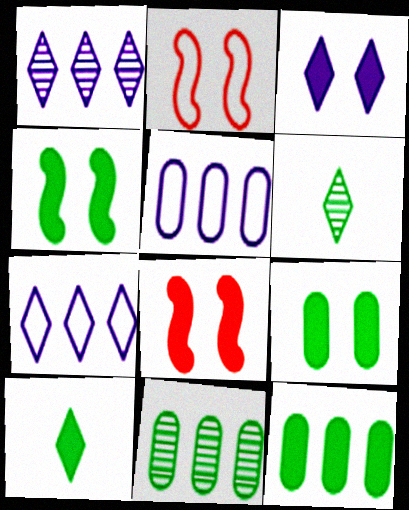[[3, 8, 9], 
[4, 10, 12], 
[5, 6, 8]]